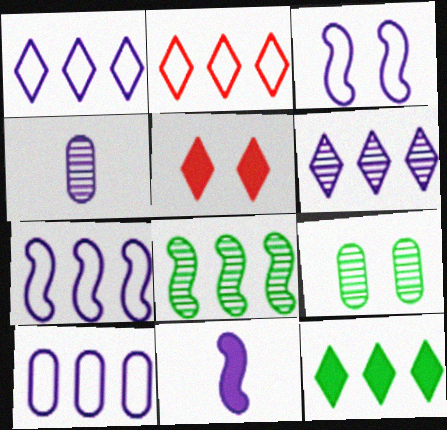[[1, 7, 10], 
[2, 6, 12], 
[2, 9, 11], 
[3, 5, 9]]